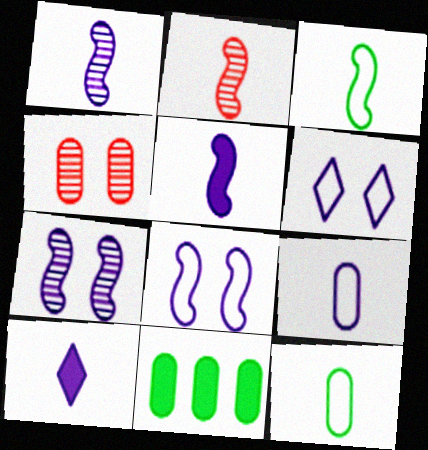[[1, 9, 10], 
[2, 3, 5], 
[2, 6, 11], 
[2, 10, 12], 
[4, 9, 11]]